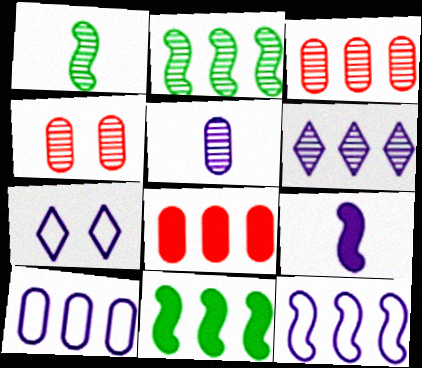[[1, 4, 6], 
[1, 7, 8], 
[2, 3, 6]]